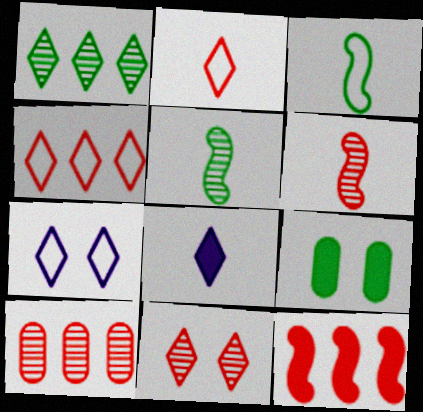[[1, 3, 9], 
[4, 10, 12], 
[6, 10, 11], 
[8, 9, 12]]